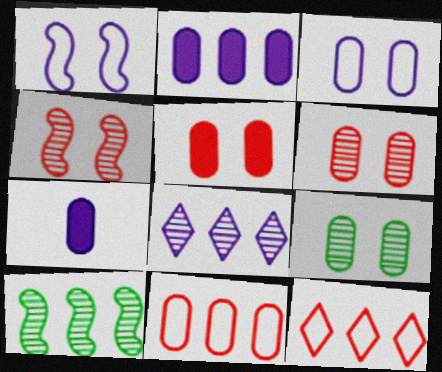[[1, 7, 8], 
[2, 10, 12], 
[3, 5, 9], 
[7, 9, 11]]